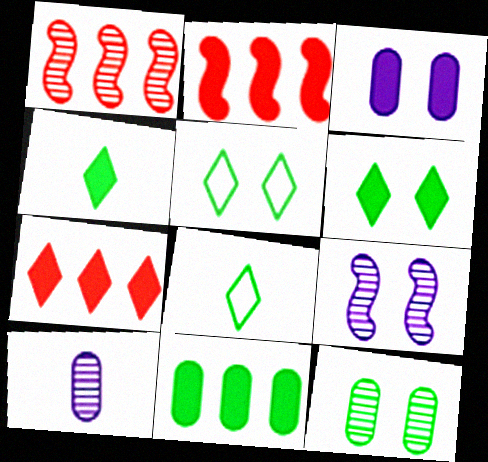[[1, 3, 8], 
[2, 3, 4], 
[2, 5, 10]]